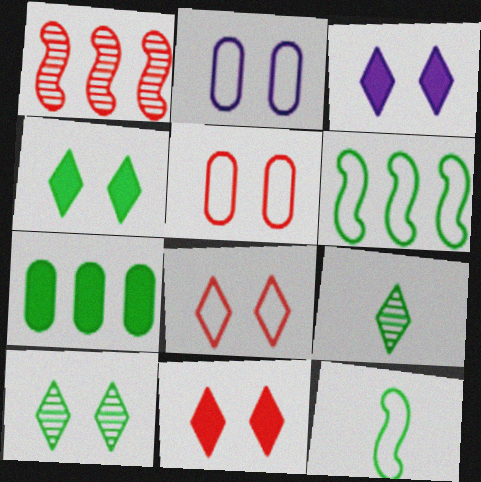[[3, 4, 11], 
[3, 8, 10], 
[7, 10, 12]]